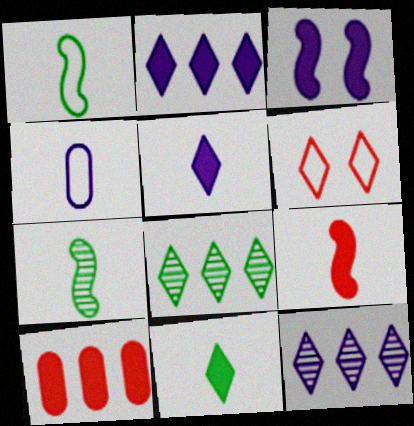[[3, 4, 12], 
[3, 10, 11], 
[5, 6, 8], 
[6, 11, 12]]